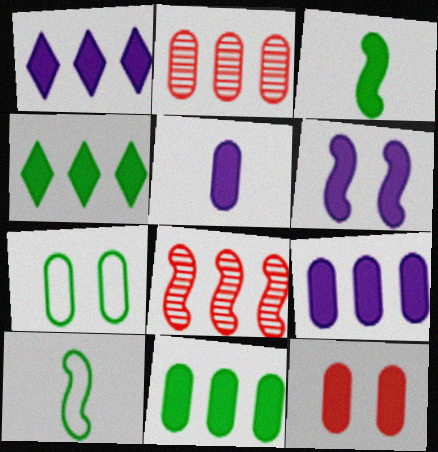[[1, 3, 12], 
[1, 5, 6], 
[2, 5, 7], 
[5, 11, 12], 
[6, 8, 10]]